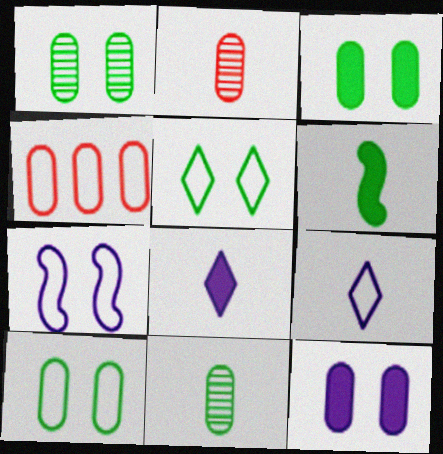[[1, 3, 10], 
[2, 6, 9], 
[4, 11, 12]]